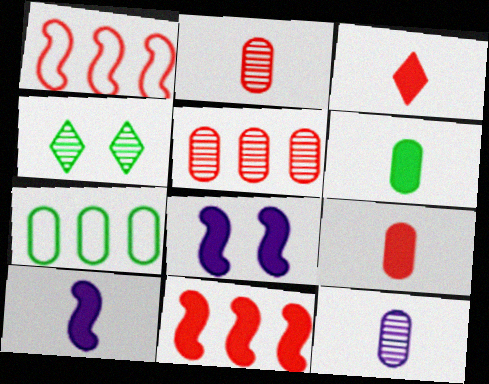[[3, 6, 10]]